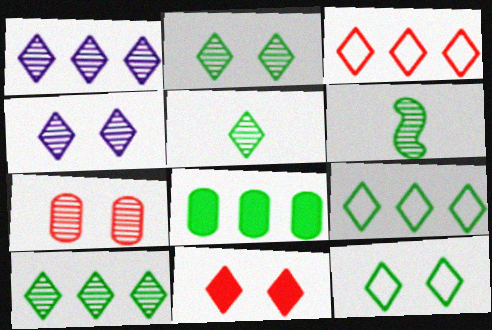[[1, 6, 7], 
[2, 5, 10], 
[4, 11, 12], 
[6, 8, 12]]